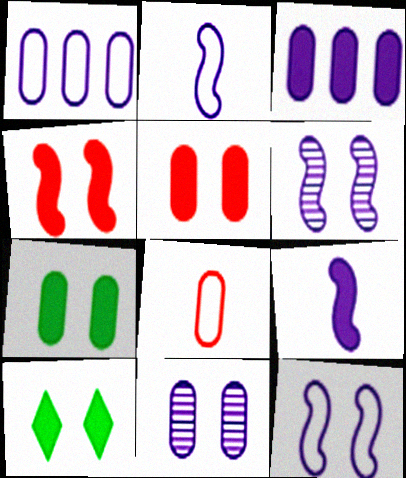[]